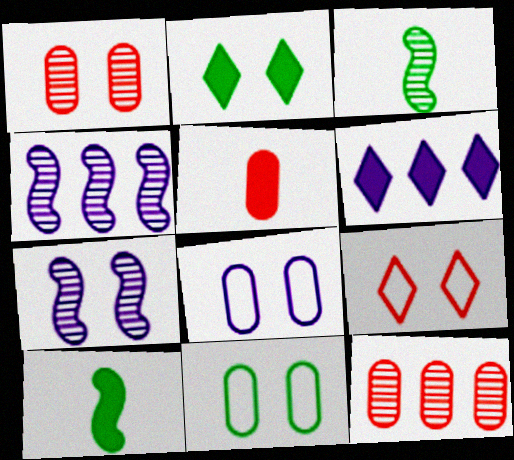[]